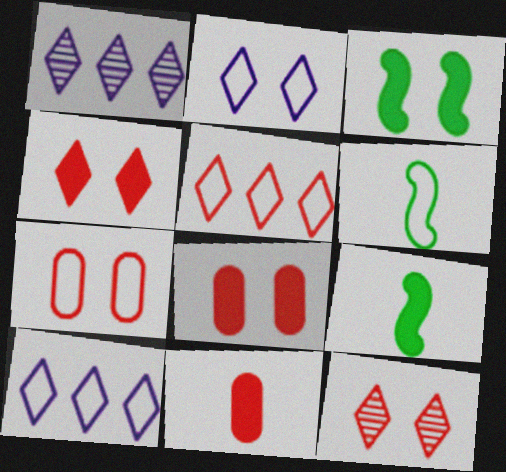[[1, 6, 8], 
[1, 7, 9], 
[6, 7, 10]]